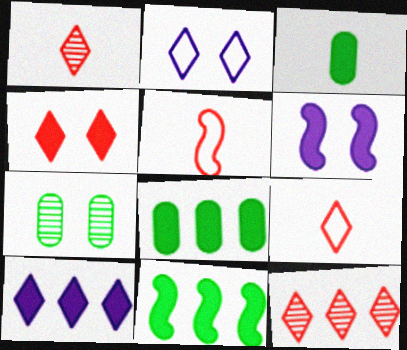[[4, 9, 12], 
[5, 7, 10]]